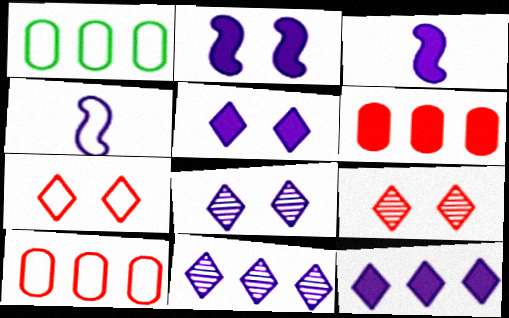[[1, 3, 9], 
[1, 4, 7]]